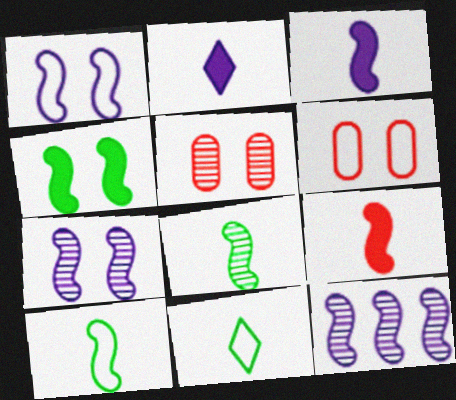[[1, 3, 12]]